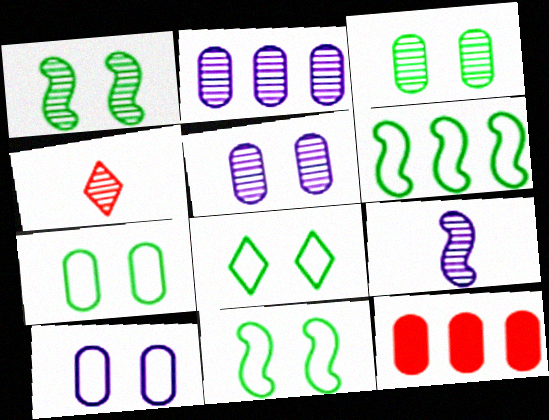[[1, 2, 4], 
[7, 8, 11], 
[8, 9, 12]]